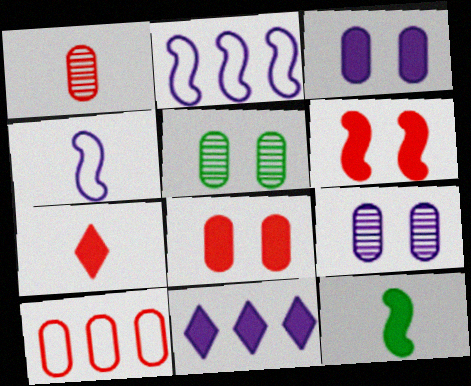[[1, 8, 10], 
[2, 5, 7], 
[4, 9, 11], 
[8, 11, 12]]